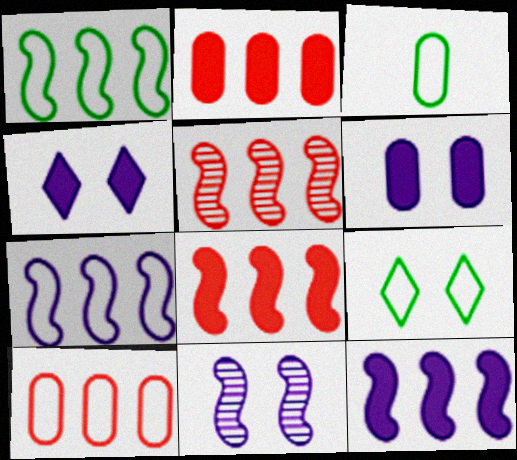[[1, 3, 9], 
[1, 5, 12], 
[3, 4, 5]]